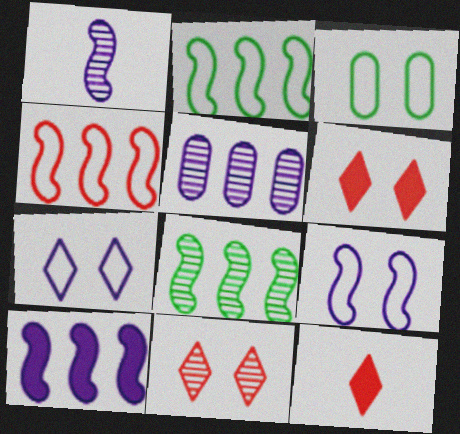[[1, 9, 10], 
[4, 8, 10]]